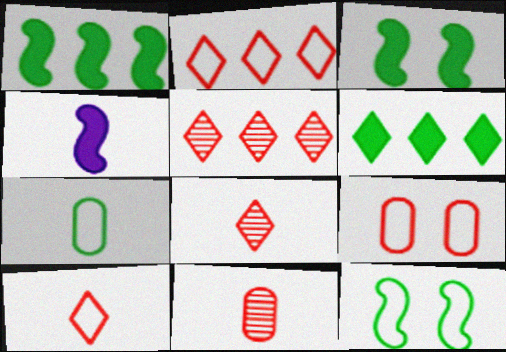[[4, 7, 8]]